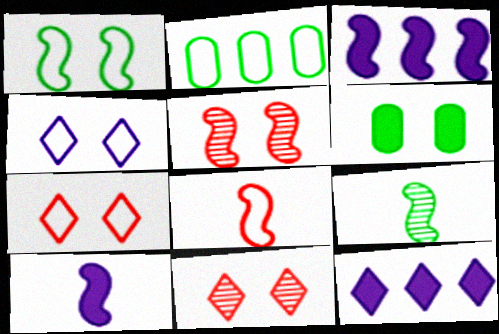[[2, 4, 8], 
[2, 10, 11], 
[4, 5, 6], 
[8, 9, 10]]